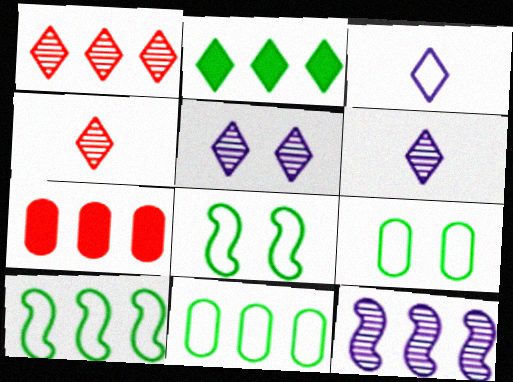[[6, 7, 8]]